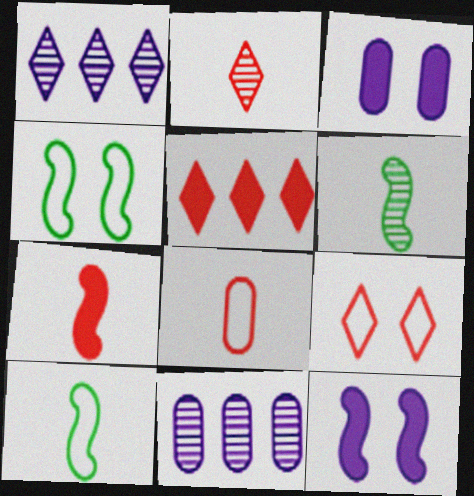[[2, 5, 9], 
[2, 7, 8]]